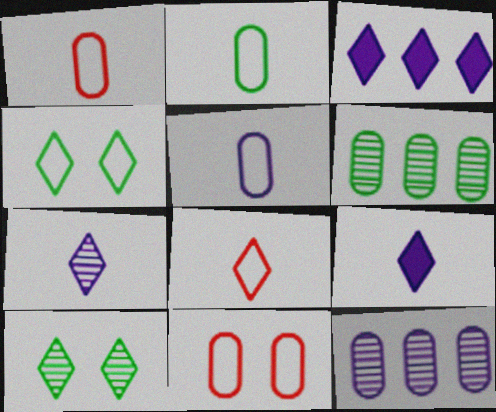[[1, 2, 5], 
[3, 8, 10]]